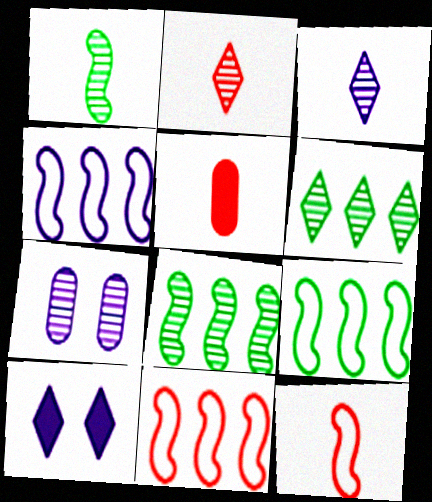[[2, 5, 12], 
[2, 7, 8], 
[4, 9, 11]]